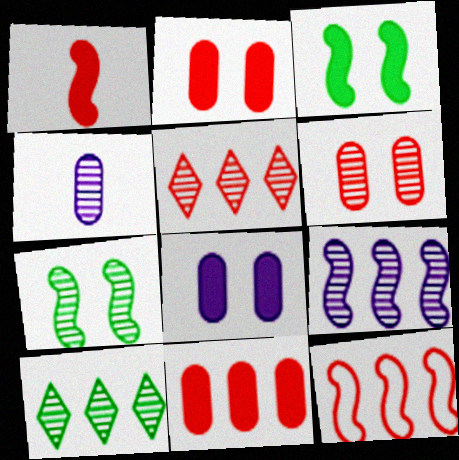[[4, 5, 7], 
[5, 11, 12]]